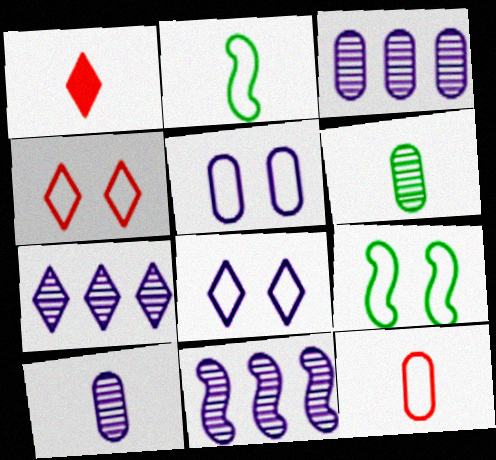[[1, 2, 10], 
[1, 3, 9], 
[3, 7, 11], 
[4, 5, 9]]